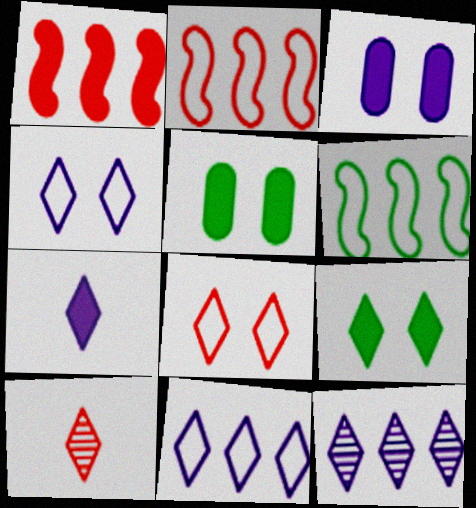[[1, 5, 7], 
[3, 6, 10], 
[4, 7, 12], 
[9, 10, 11]]